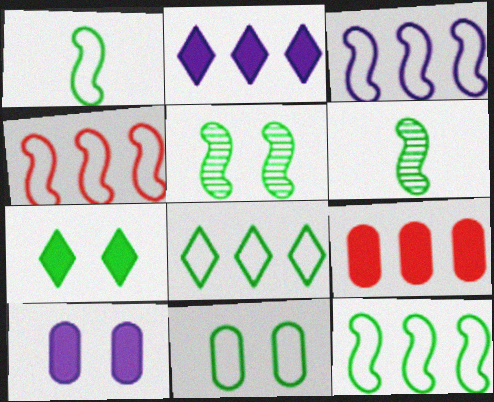[[1, 8, 11], 
[3, 4, 12], 
[5, 7, 11]]